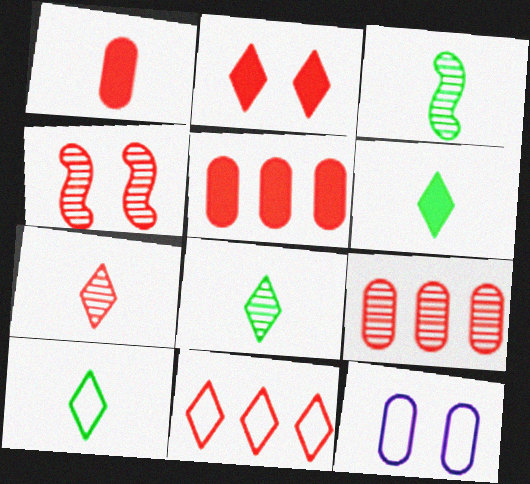[[1, 4, 11], 
[2, 7, 11], 
[4, 7, 9], 
[6, 8, 10]]